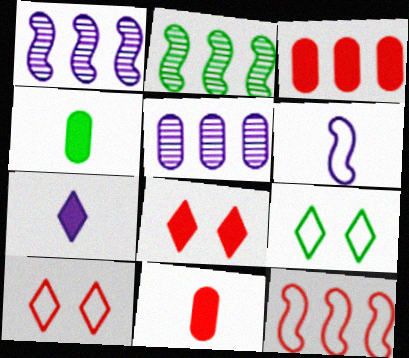[[1, 4, 10], 
[1, 9, 11], 
[2, 4, 9]]